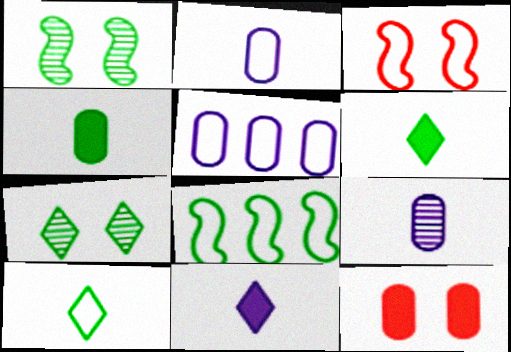[[3, 5, 10], 
[4, 7, 8]]